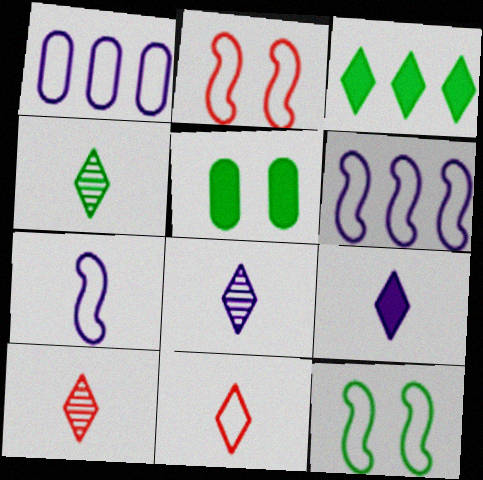[[1, 11, 12], 
[4, 8, 10], 
[4, 9, 11], 
[5, 6, 10]]